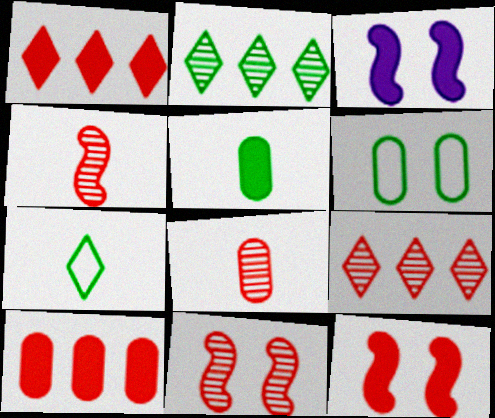[[1, 3, 5], 
[8, 9, 11]]